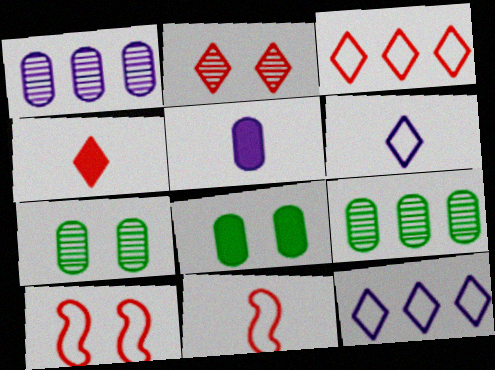[[2, 3, 4]]